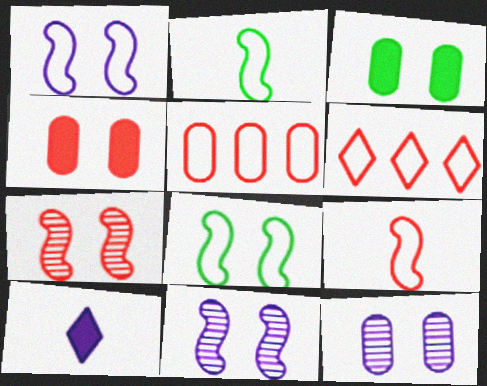[]